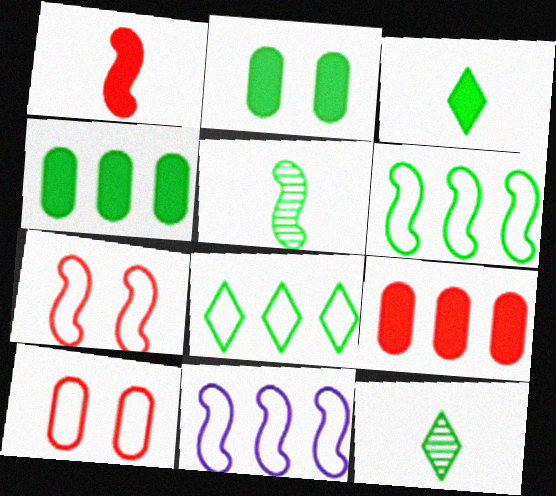[[2, 5, 8], 
[2, 6, 12]]